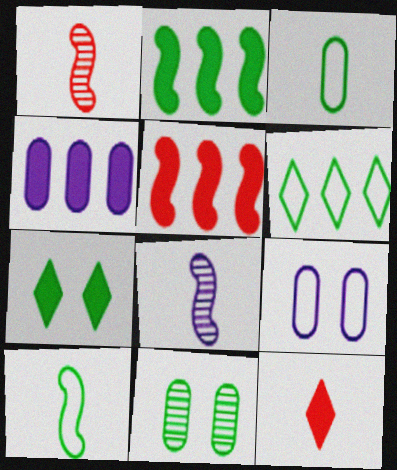[[3, 8, 12]]